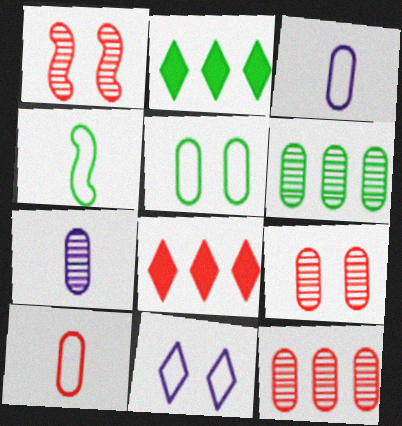[[1, 2, 3], 
[1, 8, 10], 
[6, 7, 9]]